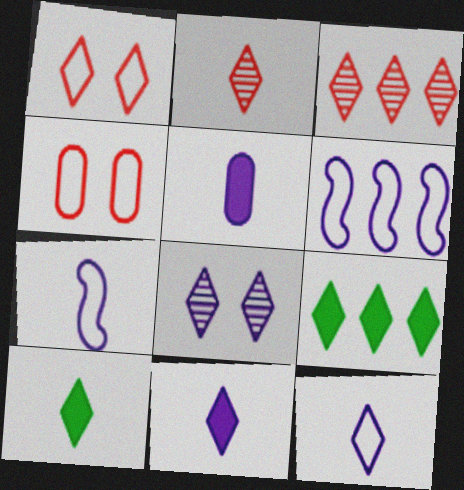[[2, 10, 12], 
[5, 6, 8]]